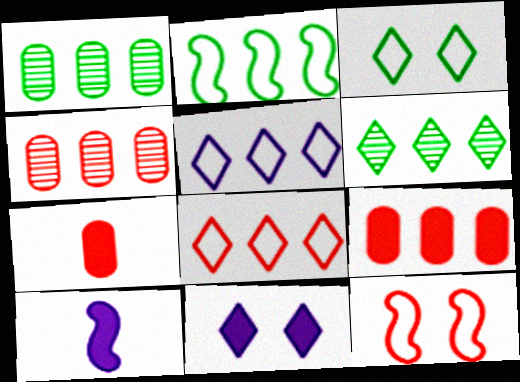[[3, 4, 10]]